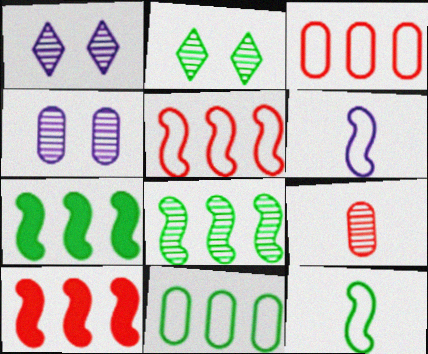[[1, 8, 9]]